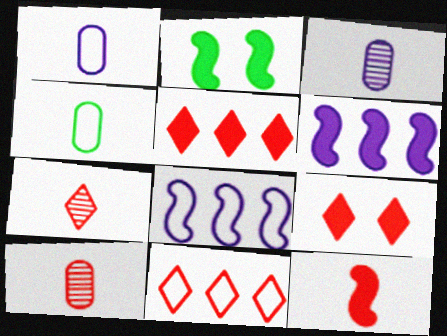[[2, 3, 11], 
[2, 6, 12], 
[7, 9, 11]]